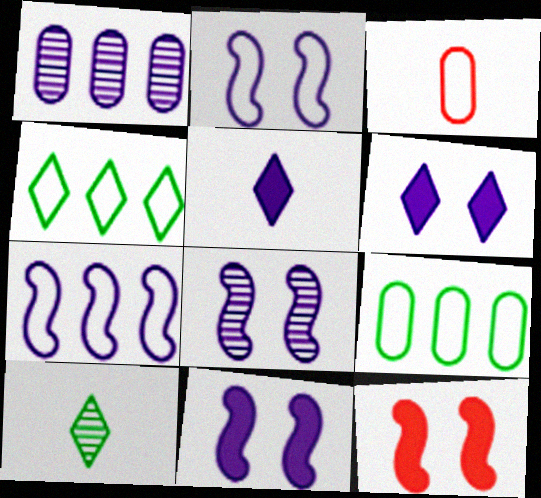[[1, 2, 5], 
[2, 3, 4], 
[2, 8, 11]]